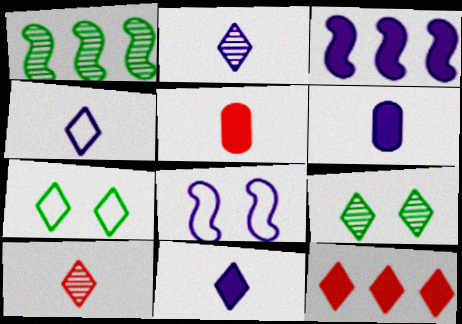[[2, 4, 11], 
[2, 7, 12], 
[4, 9, 12]]